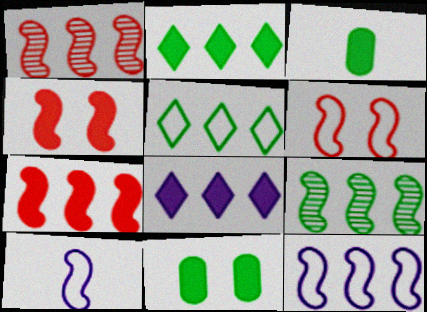[[3, 4, 8], 
[4, 9, 10], 
[7, 9, 12]]